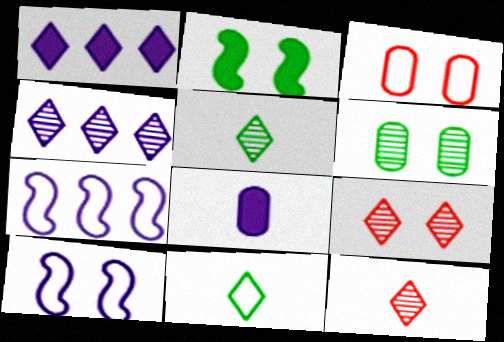[[1, 9, 11], 
[3, 7, 11], 
[4, 5, 9], 
[4, 8, 10]]